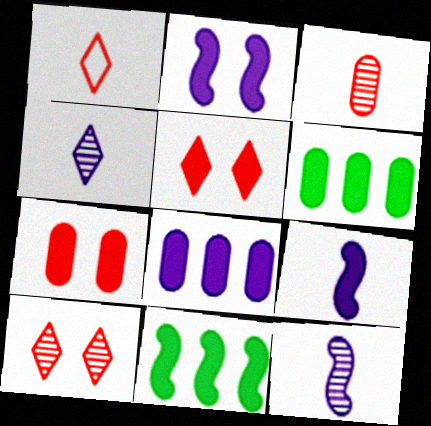[[5, 6, 9]]